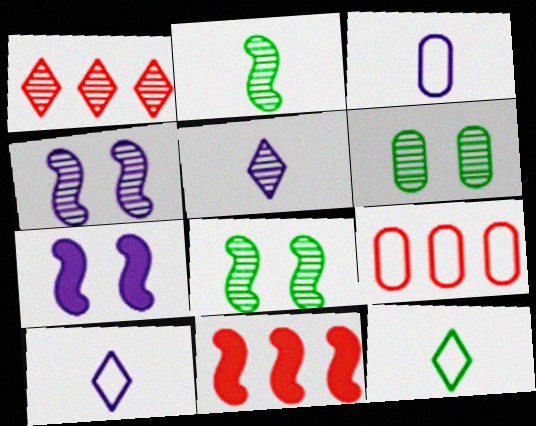[[1, 9, 11], 
[6, 10, 11]]